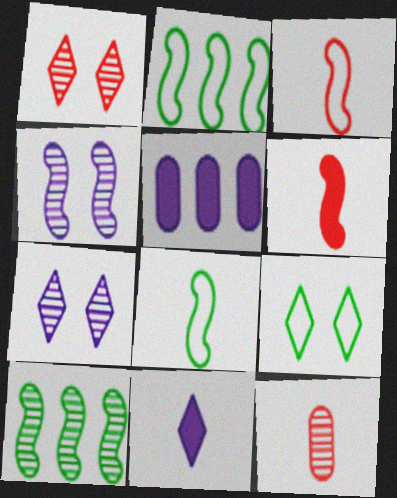[[1, 5, 8], 
[2, 4, 6], 
[7, 10, 12], 
[8, 11, 12]]